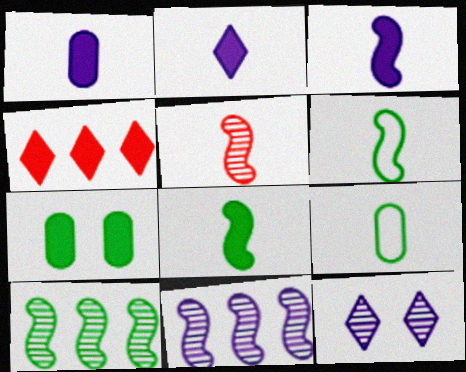[[1, 2, 3], 
[2, 5, 9], 
[3, 4, 7], 
[3, 5, 6]]